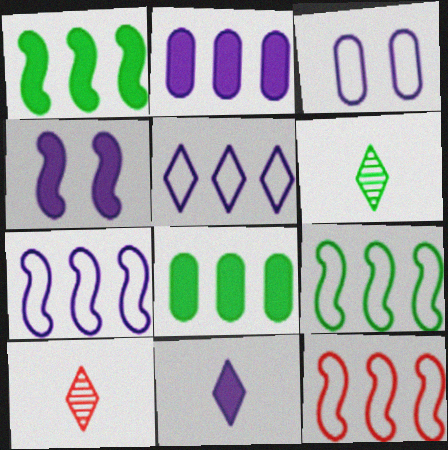[[1, 3, 10], 
[2, 4, 11], 
[7, 9, 12]]